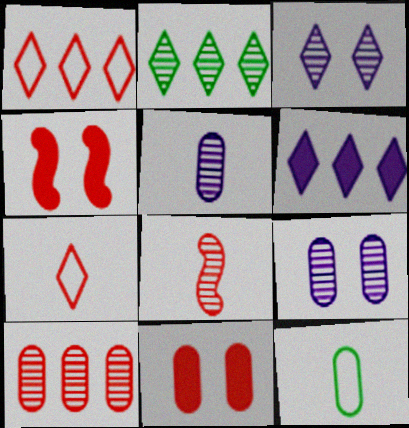[[1, 2, 6], 
[1, 8, 11], 
[2, 8, 9], 
[4, 7, 10]]